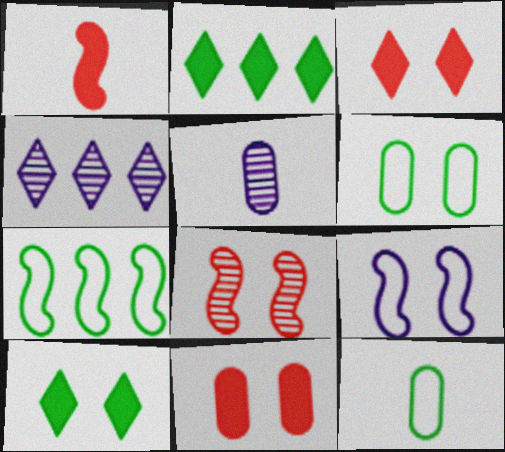[[1, 4, 6], 
[3, 5, 7]]